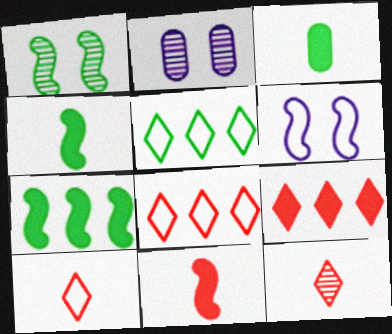[[1, 3, 5], 
[2, 4, 8], 
[2, 5, 11], 
[2, 7, 10]]